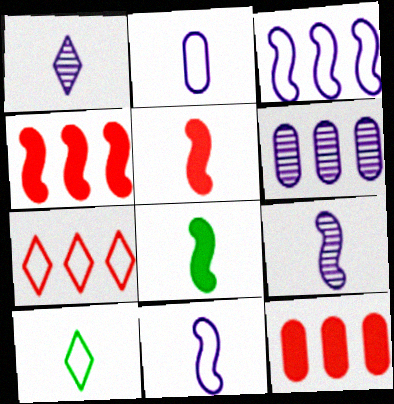[]